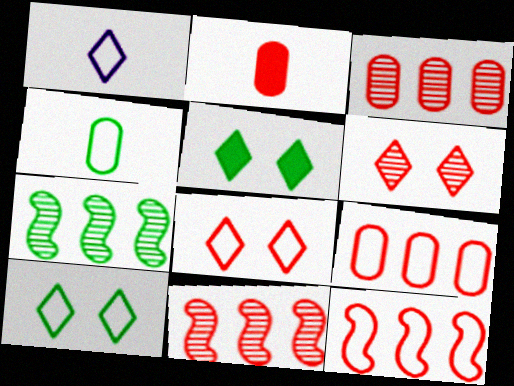[[2, 6, 12], 
[2, 8, 11], 
[4, 5, 7]]